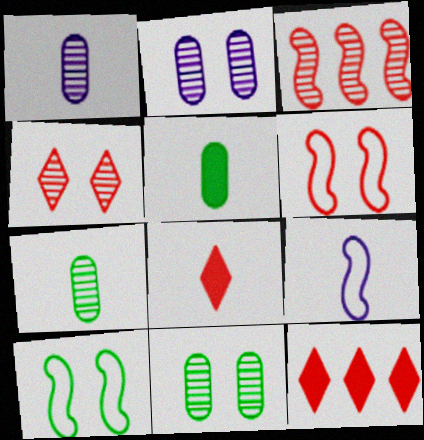[[1, 10, 12], 
[7, 8, 9], 
[9, 11, 12]]